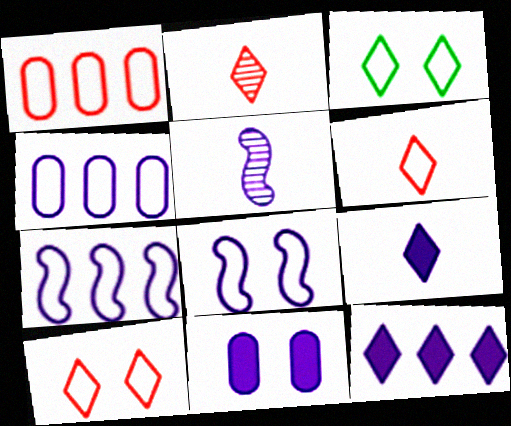[[2, 3, 12]]